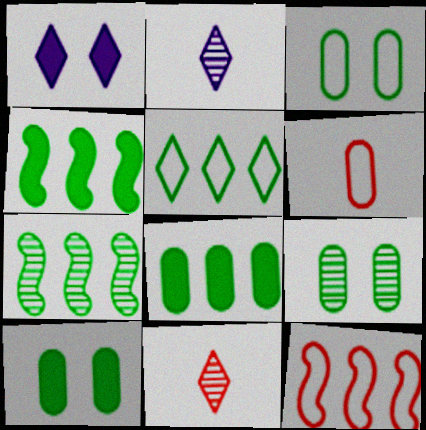[[1, 5, 11], 
[1, 6, 7], 
[2, 10, 12], 
[3, 9, 10], 
[5, 7, 8]]